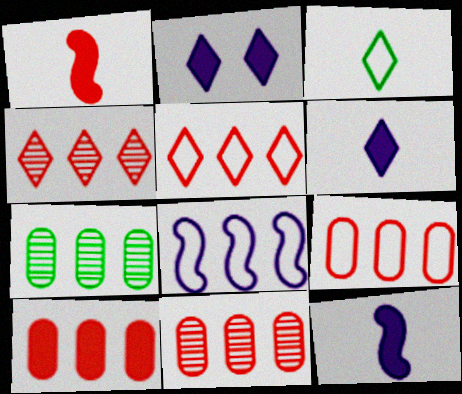[[2, 3, 4], 
[9, 10, 11]]